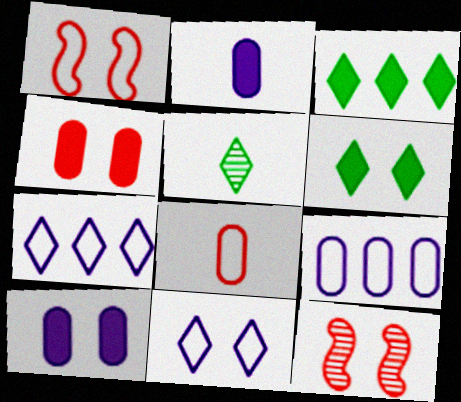[]